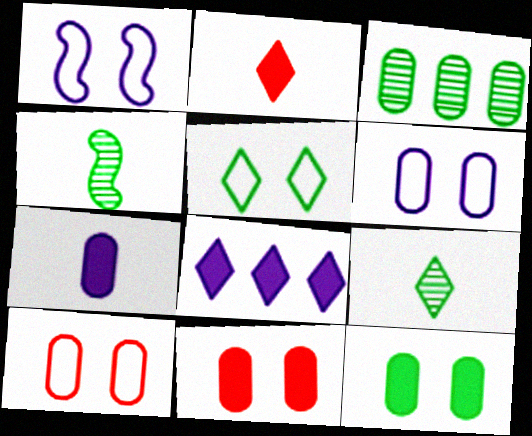[[1, 2, 3], 
[1, 5, 10], 
[3, 7, 10], 
[4, 8, 10]]